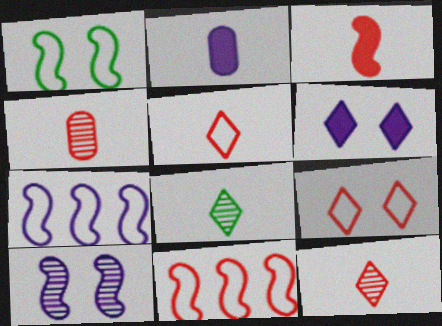[[3, 4, 5]]